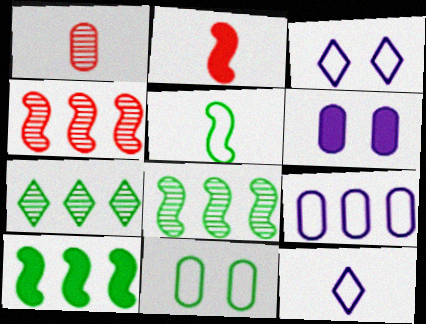[[1, 3, 10]]